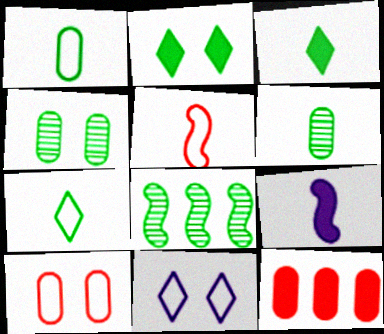[[1, 2, 8], 
[2, 9, 12]]